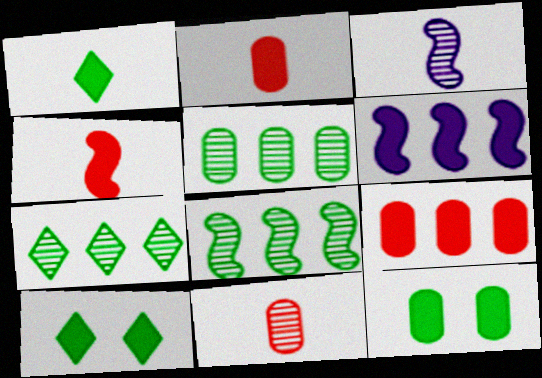[[2, 6, 10], 
[5, 7, 8]]